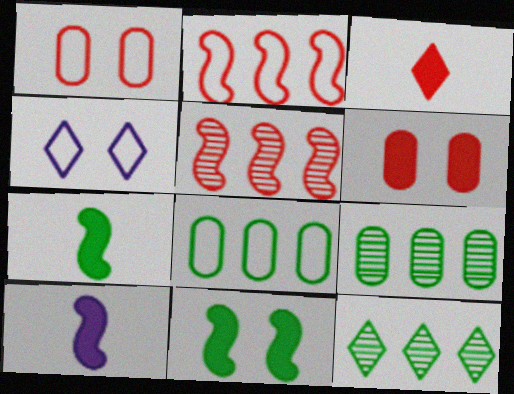[[1, 3, 5], 
[1, 10, 12], 
[3, 4, 12]]